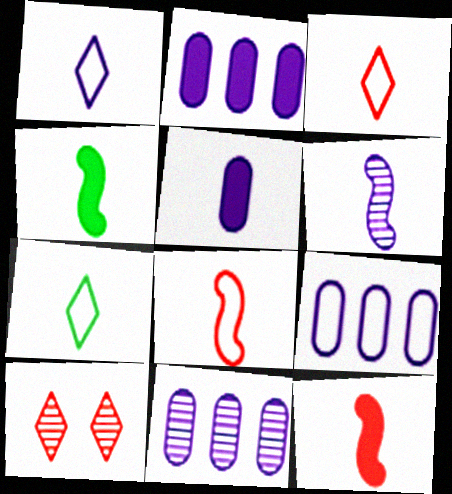[[1, 3, 7], 
[1, 5, 6], 
[2, 9, 11], 
[4, 6, 8], 
[4, 9, 10]]